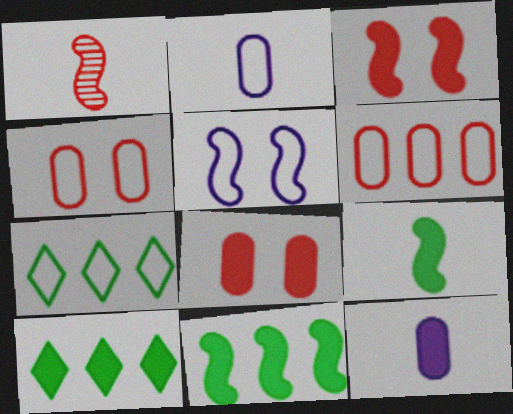[[1, 5, 11], 
[3, 10, 12]]